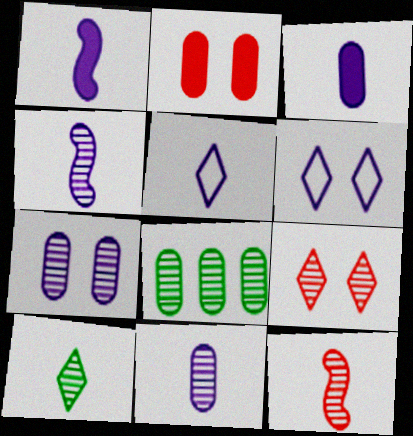[[1, 5, 11], 
[3, 4, 5], 
[4, 8, 9], 
[10, 11, 12]]